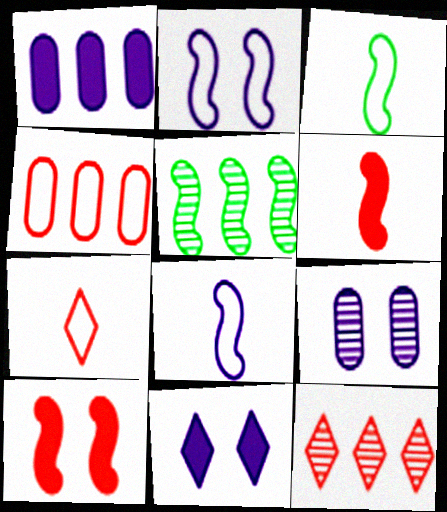[[2, 5, 6], 
[2, 9, 11], 
[5, 8, 10]]